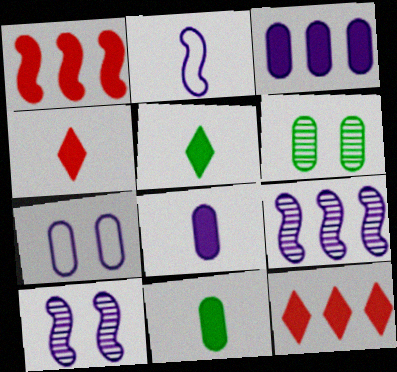[[2, 6, 12]]